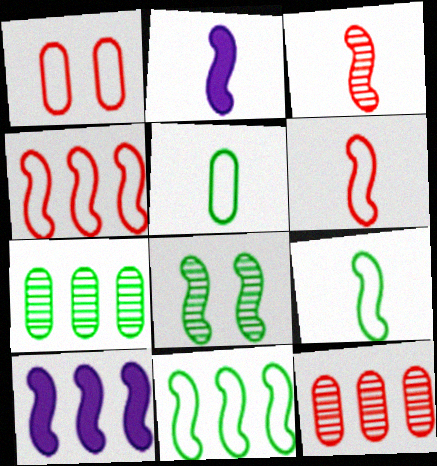[[2, 3, 9], 
[2, 4, 8], 
[6, 8, 10]]